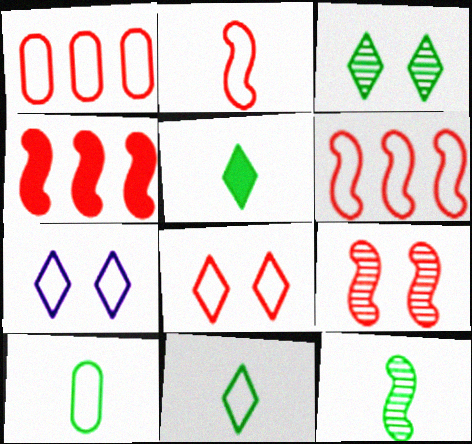[[1, 2, 8], 
[2, 4, 9], 
[5, 10, 12], 
[6, 7, 10]]